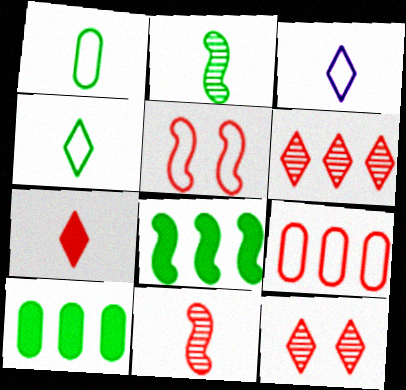[]